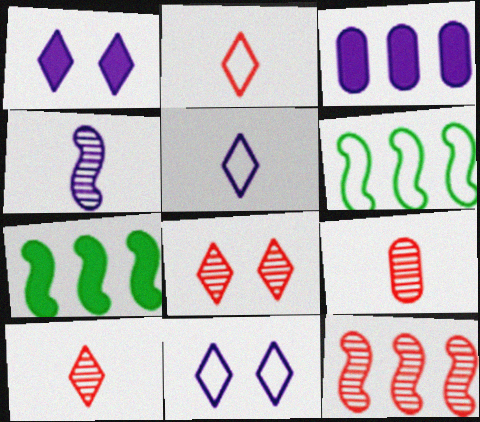[[1, 6, 9], 
[3, 4, 11], 
[7, 9, 11], 
[8, 9, 12]]